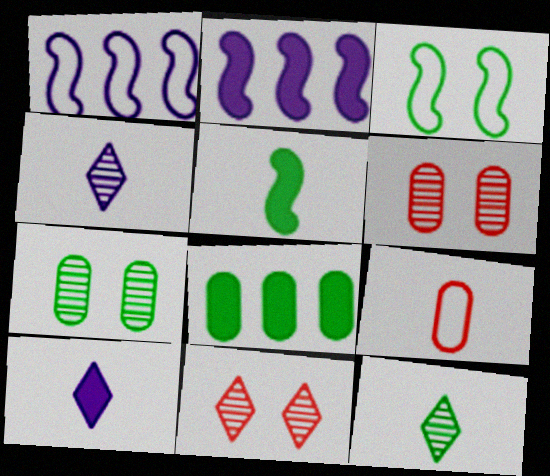[[3, 8, 12], 
[4, 5, 9]]